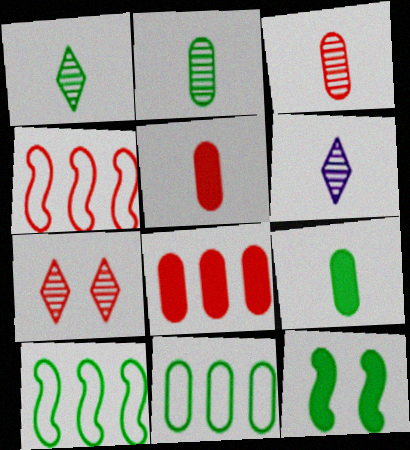[[1, 11, 12], 
[4, 5, 7]]